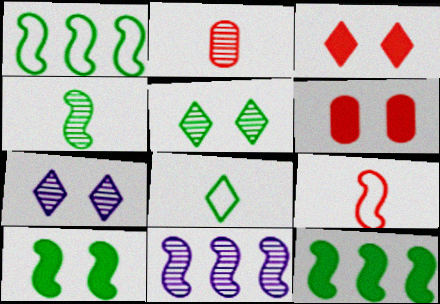[[1, 4, 10], 
[2, 5, 11], 
[6, 8, 11], 
[9, 10, 11]]